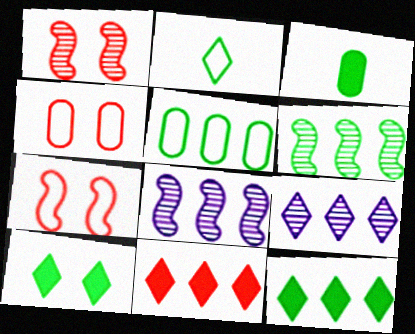[[3, 7, 9], 
[5, 6, 12], 
[5, 8, 11]]